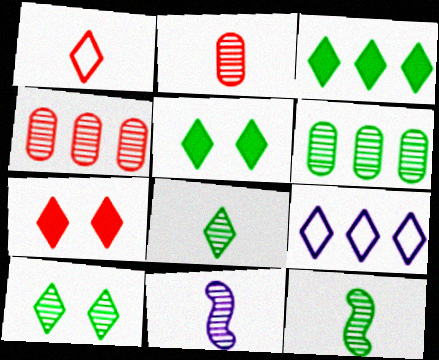[[2, 8, 11], 
[4, 10, 11], 
[6, 10, 12], 
[7, 8, 9]]